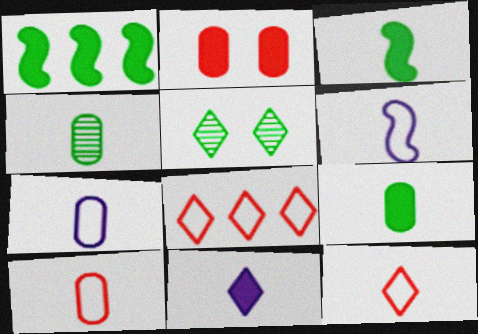[[1, 2, 11], 
[5, 8, 11]]